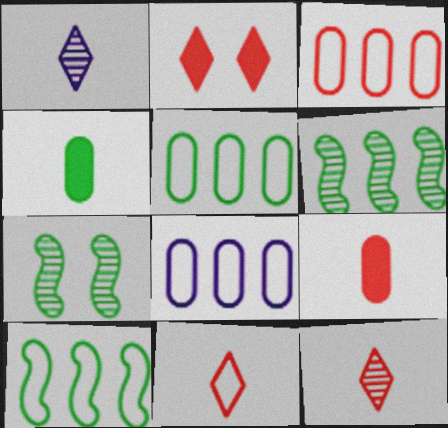[[3, 5, 8]]